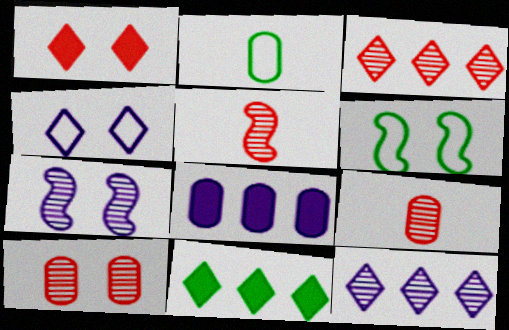[[2, 8, 10], 
[3, 5, 10]]